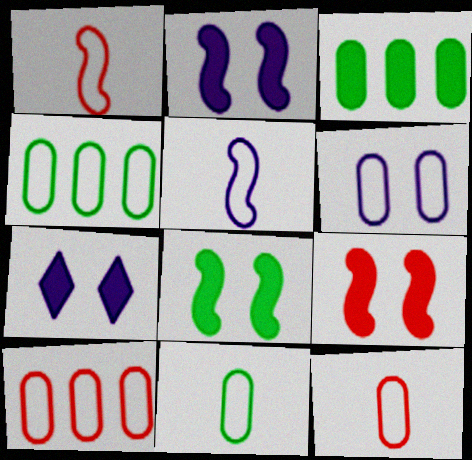[[2, 8, 9], 
[4, 6, 12], 
[6, 10, 11]]